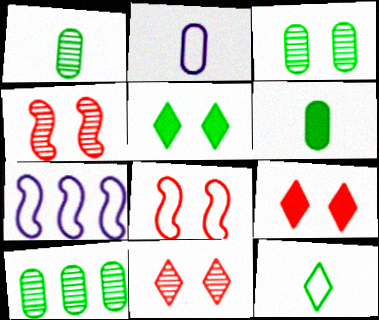[[1, 3, 10], 
[1, 7, 9], 
[6, 7, 11]]